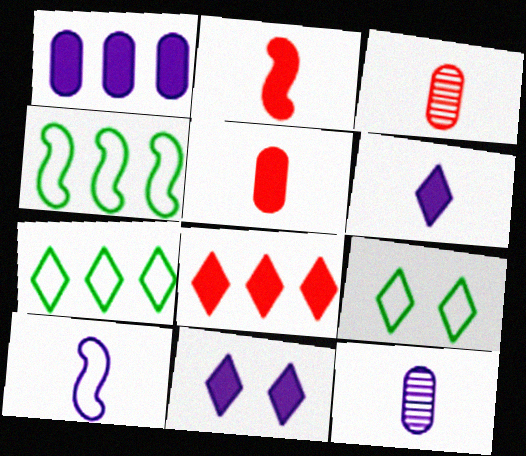[[3, 4, 11], 
[6, 10, 12]]